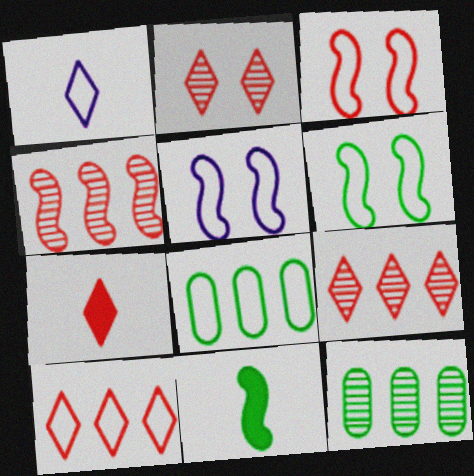[[1, 3, 8], 
[2, 7, 10], 
[3, 5, 6], 
[4, 5, 11], 
[5, 7, 12]]